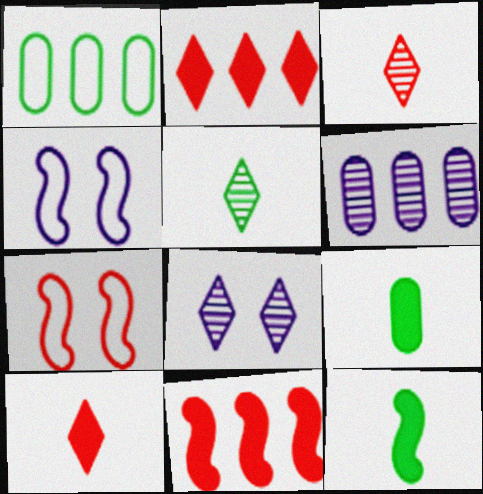[]